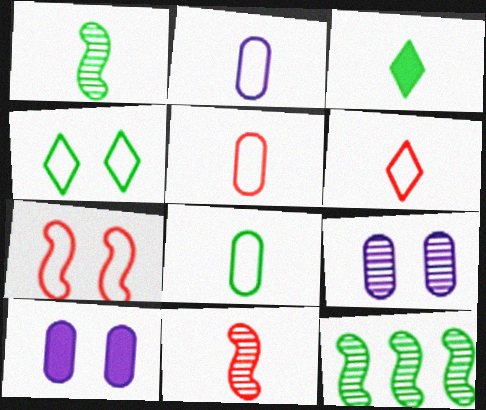[[1, 3, 8], 
[2, 3, 11], 
[2, 5, 8], 
[6, 10, 12]]